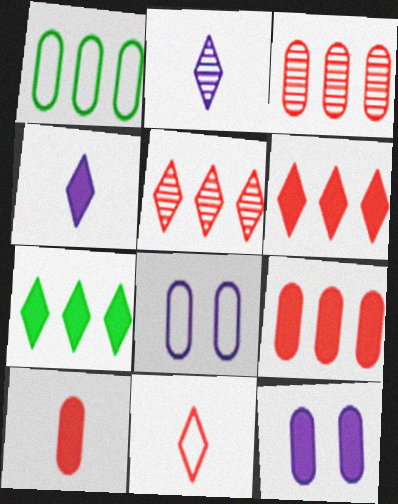[]